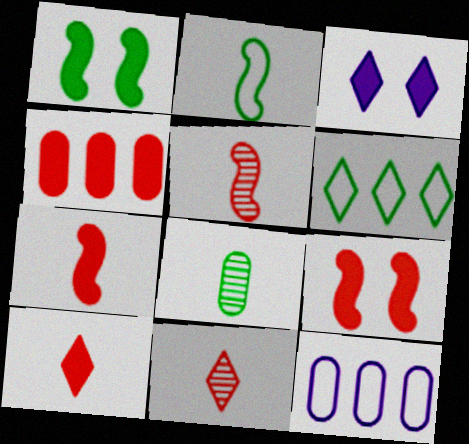[[1, 6, 8], 
[1, 11, 12], 
[3, 6, 11], 
[4, 9, 10]]